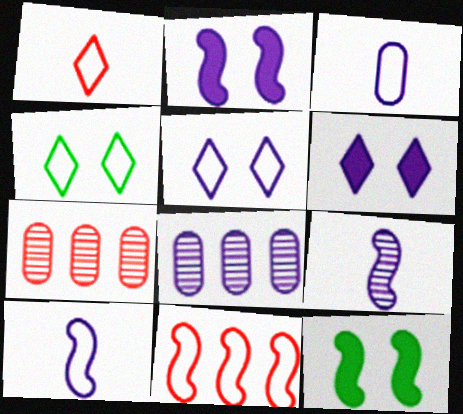[[1, 8, 12], 
[3, 4, 11], 
[6, 8, 10], 
[9, 11, 12]]